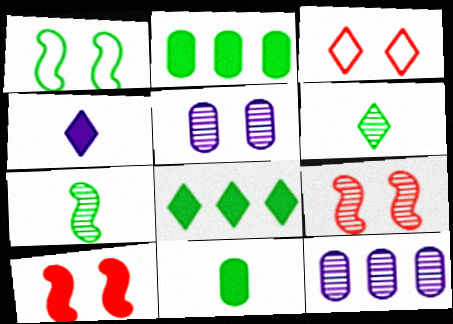[[1, 2, 6], 
[2, 4, 10], 
[6, 9, 12]]